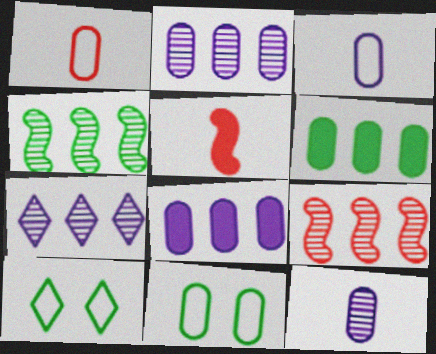[[2, 5, 10], 
[5, 7, 11]]